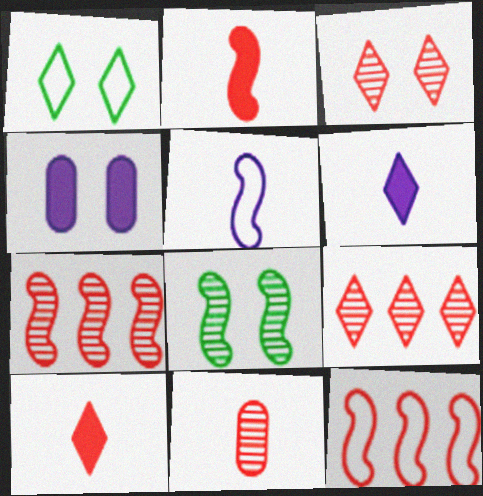[[1, 6, 9], 
[3, 7, 11]]